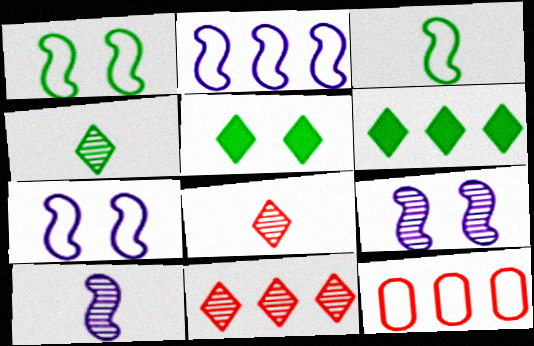[[5, 10, 12]]